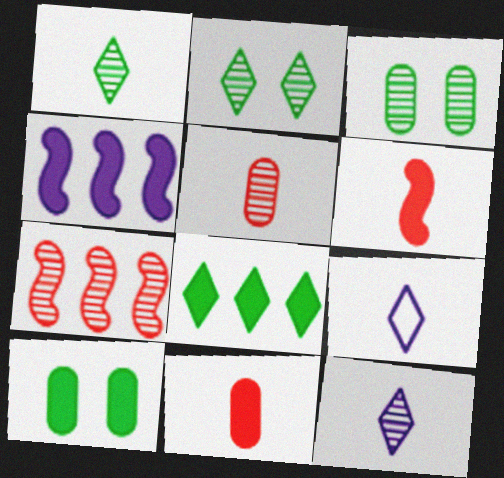[[3, 7, 12], 
[7, 9, 10]]